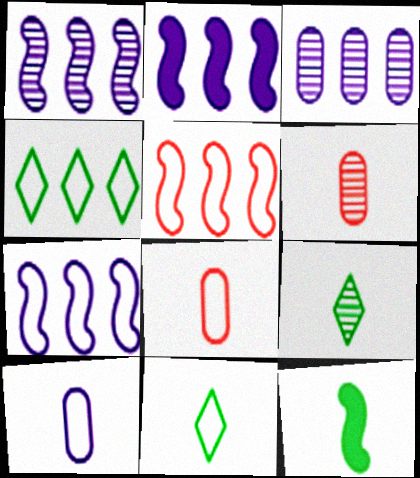[[1, 2, 7]]